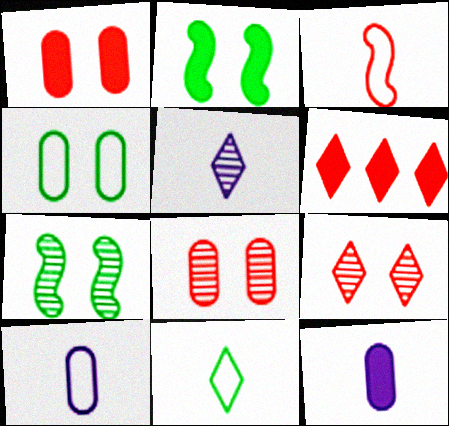[[2, 6, 12], 
[3, 6, 8], 
[3, 10, 11], 
[6, 7, 10]]